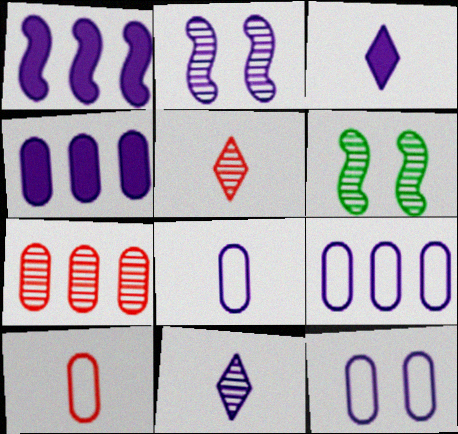[[1, 11, 12], 
[2, 3, 9], 
[6, 7, 11], 
[8, 9, 12]]